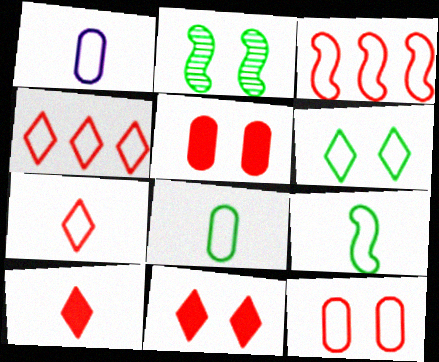[[1, 3, 6], 
[1, 7, 9], 
[3, 7, 12]]